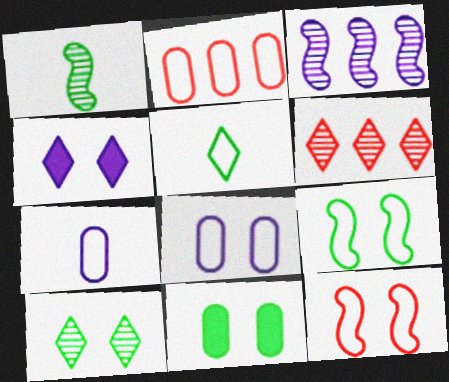[[1, 2, 4], 
[3, 4, 7], 
[4, 5, 6], 
[9, 10, 11]]